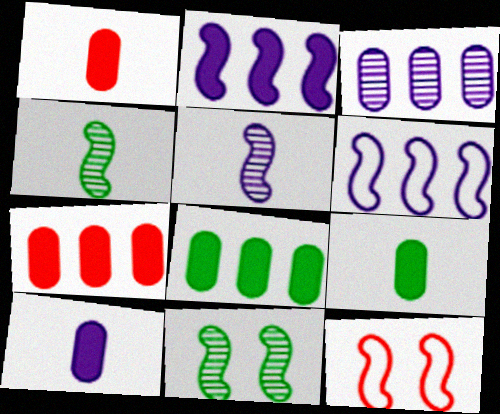[[1, 9, 10], 
[2, 4, 12]]